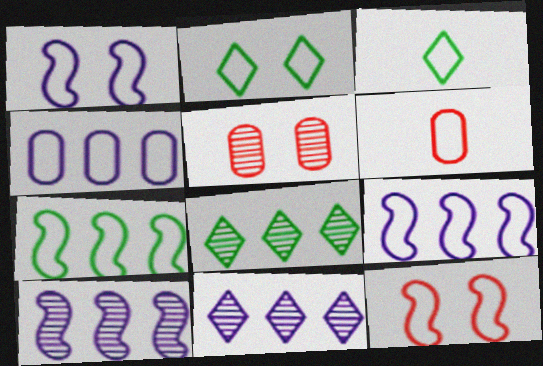[[2, 6, 9], 
[3, 4, 12]]